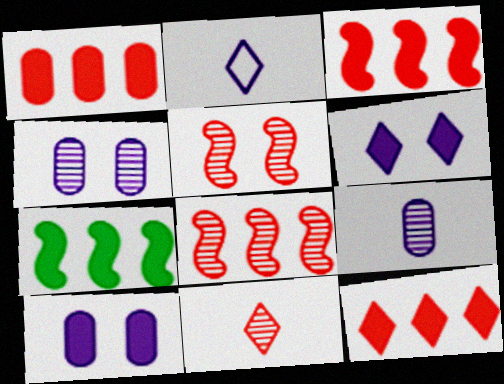[[1, 3, 12]]